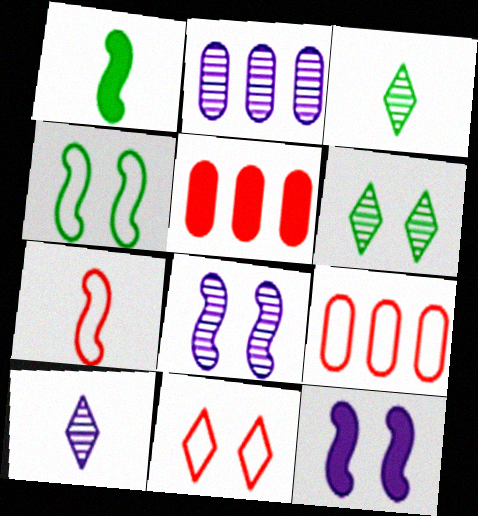[[1, 2, 11], 
[2, 8, 10], 
[3, 9, 12], 
[4, 5, 10], 
[7, 9, 11]]